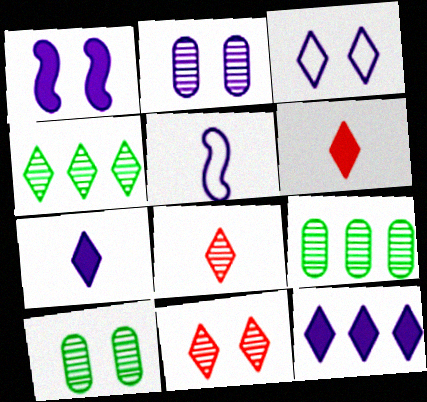[[1, 2, 3], 
[2, 5, 12], 
[3, 4, 6]]